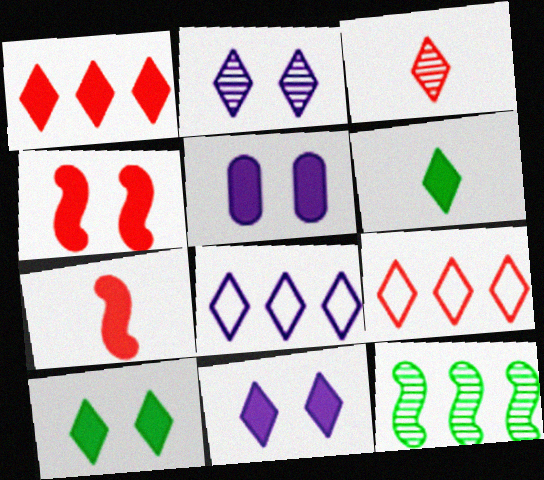[[1, 6, 11], 
[2, 6, 9], 
[3, 8, 10], 
[4, 5, 10]]